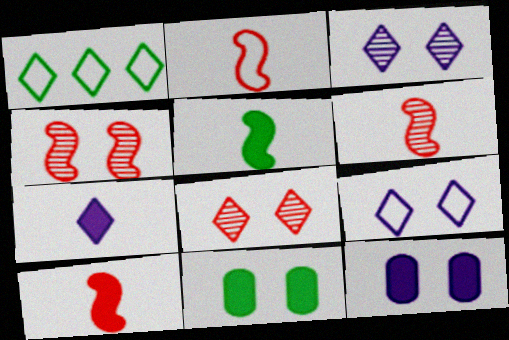[[1, 6, 12], 
[1, 7, 8], 
[2, 6, 10], 
[4, 9, 11]]